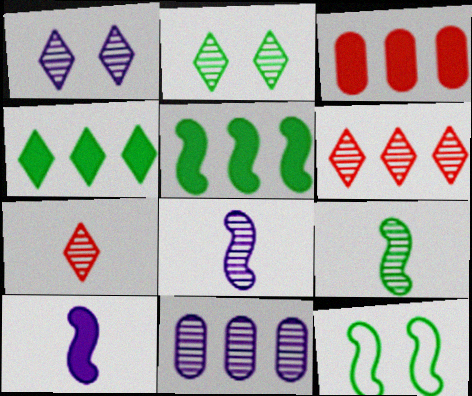[[1, 8, 11], 
[5, 9, 12]]